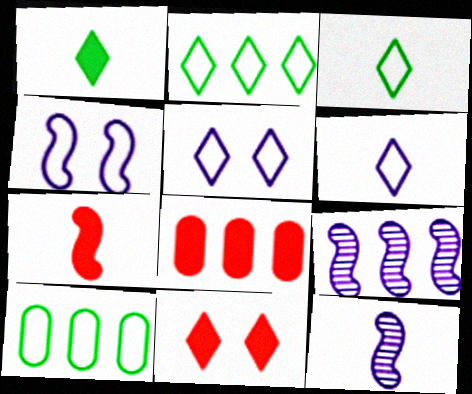[[2, 8, 9], 
[7, 8, 11], 
[10, 11, 12]]